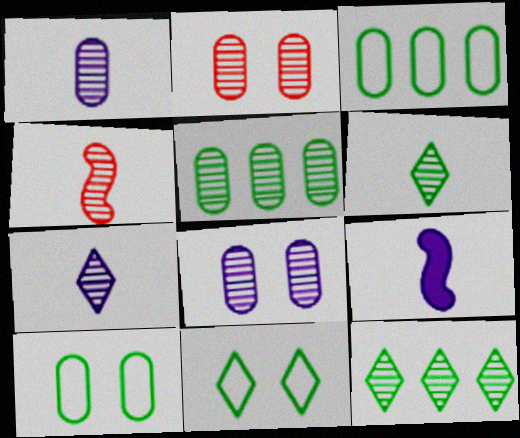[[1, 2, 5], 
[1, 4, 6], 
[4, 8, 12]]